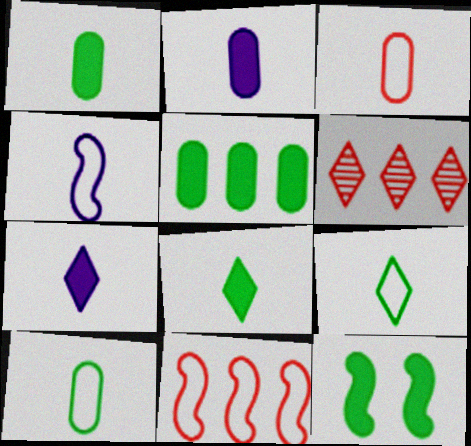[[3, 4, 9], 
[5, 8, 12]]